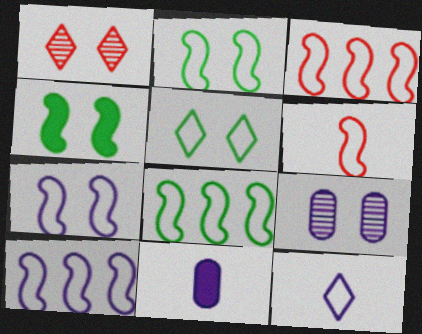[[1, 8, 11], 
[2, 6, 10], 
[3, 8, 10], 
[6, 7, 8]]